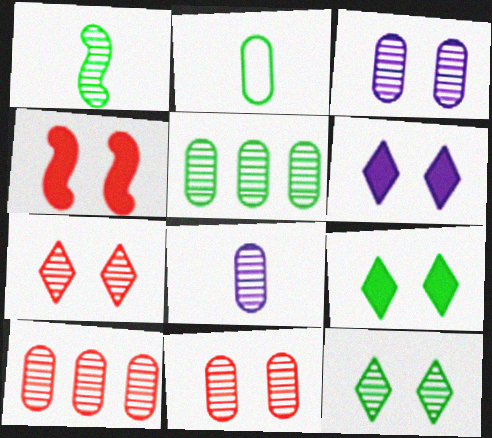[[1, 5, 12], 
[5, 8, 11]]